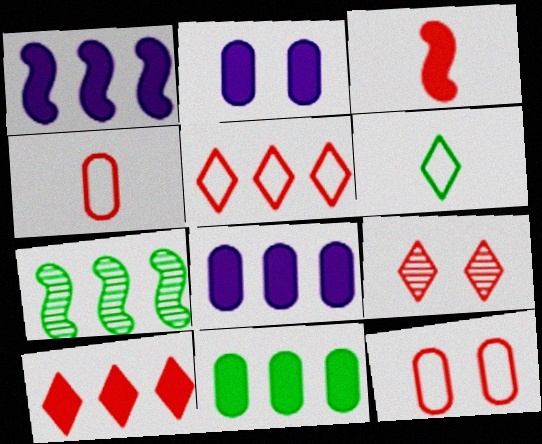[[1, 10, 11], 
[5, 7, 8]]